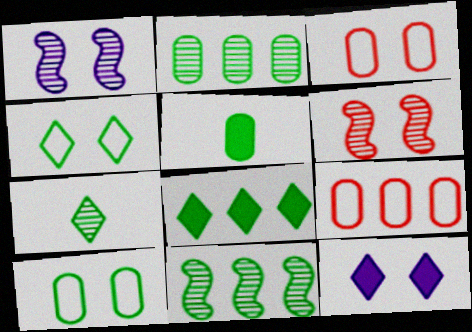[[2, 5, 10], 
[4, 5, 11], 
[4, 7, 8], 
[6, 10, 12]]